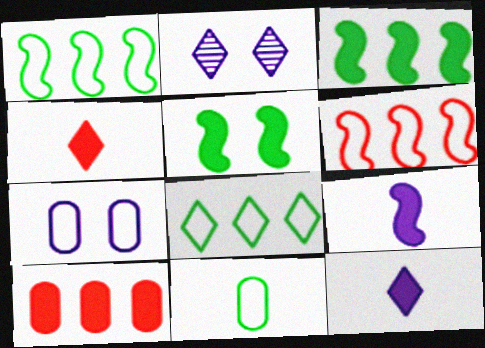[[2, 4, 8], 
[5, 10, 12]]